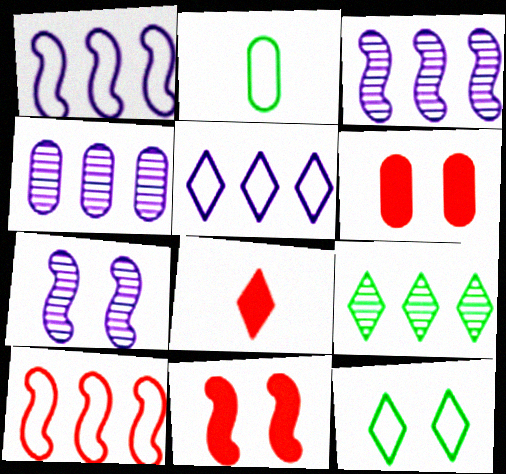[[2, 4, 6], 
[6, 7, 12]]